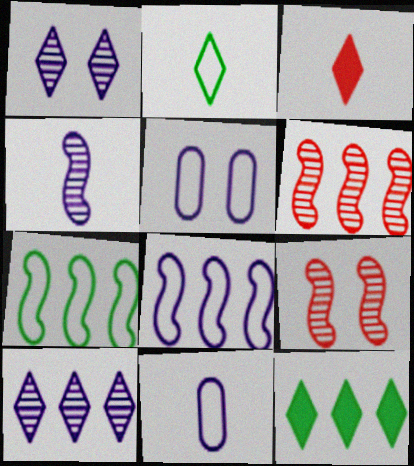[[9, 11, 12]]